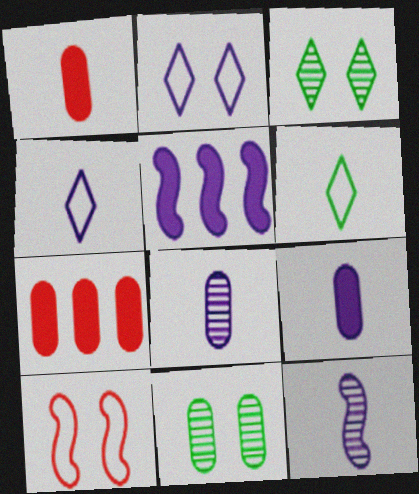[[1, 6, 12], 
[2, 5, 8], 
[4, 9, 12]]